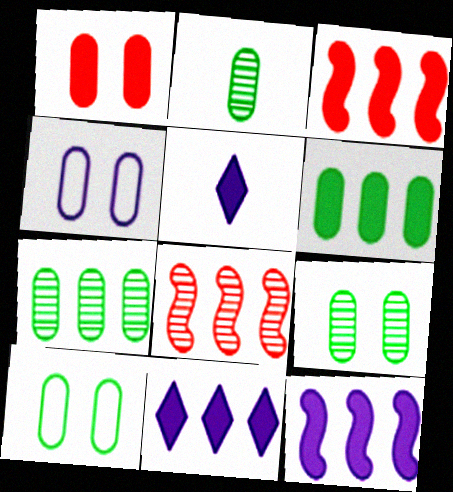[[1, 4, 9], 
[2, 6, 10], 
[2, 7, 9], 
[3, 6, 11], 
[5, 8, 10]]